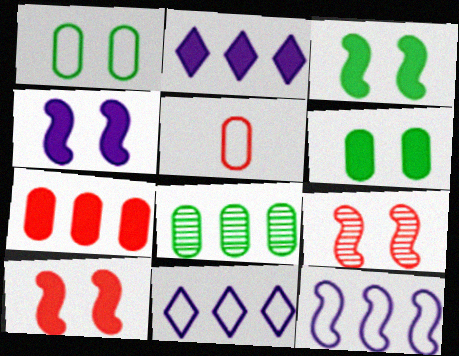[[3, 4, 10]]